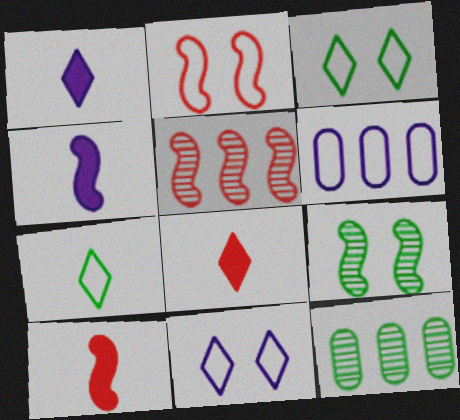[[1, 2, 12], 
[2, 5, 10], 
[2, 6, 7], 
[6, 8, 9], 
[10, 11, 12]]